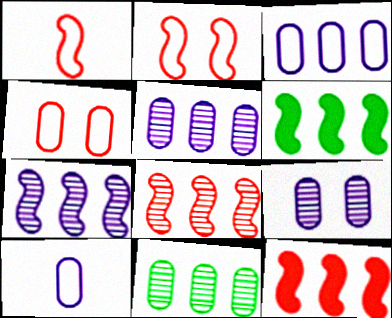[]